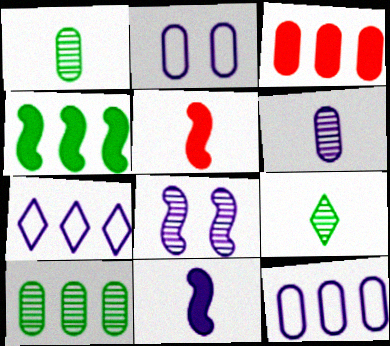[[1, 2, 3], 
[3, 10, 12]]